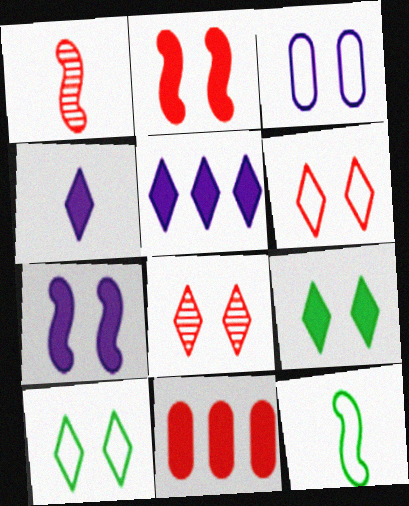[[1, 6, 11]]